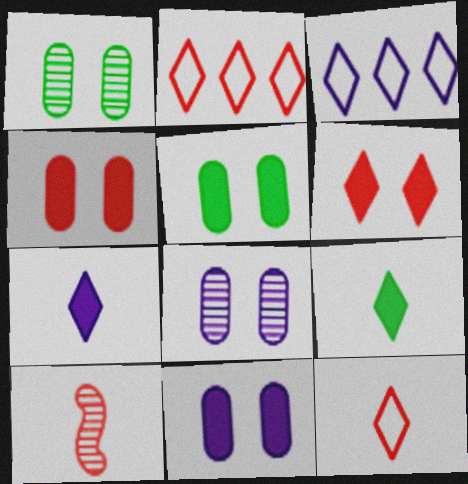[[2, 4, 10], 
[3, 5, 10], 
[4, 5, 11]]